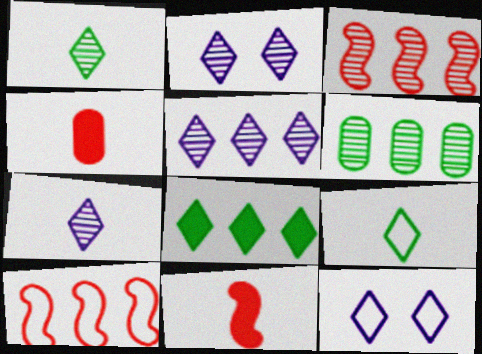[[2, 5, 7], 
[3, 5, 6], 
[6, 11, 12]]